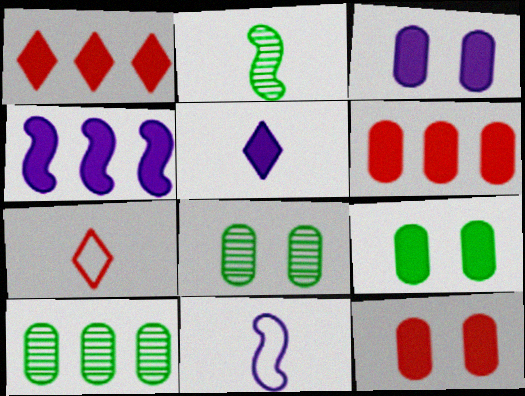[[1, 8, 11], 
[3, 4, 5], 
[3, 9, 12], 
[4, 7, 8]]